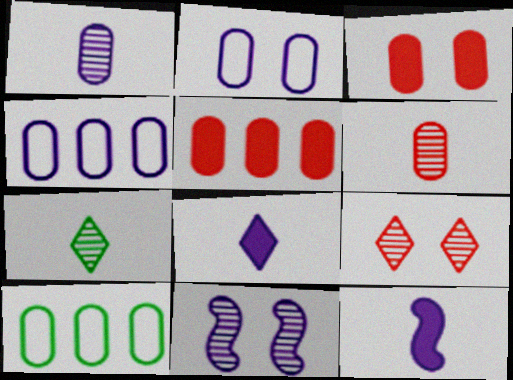[[1, 3, 10], 
[4, 8, 11], 
[9, 10, 12]]